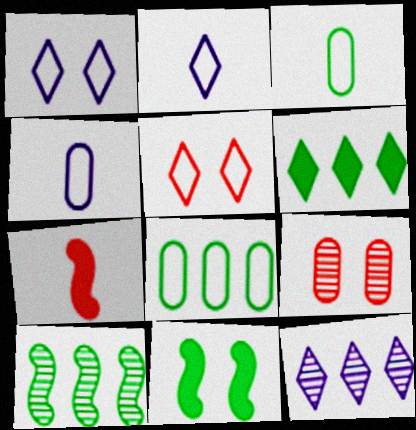[[1, 9, 11], 
[6, 8, 10]]